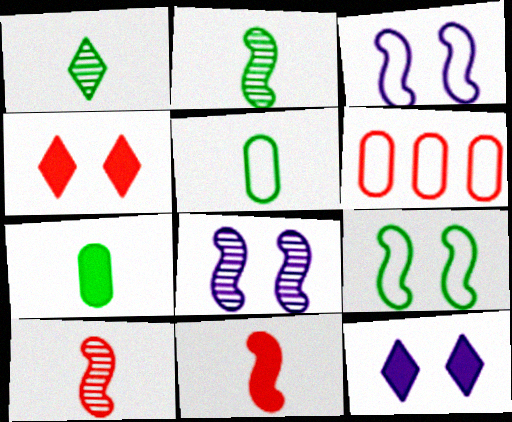[[2, 6, 12], 
[4, 6, 10]]